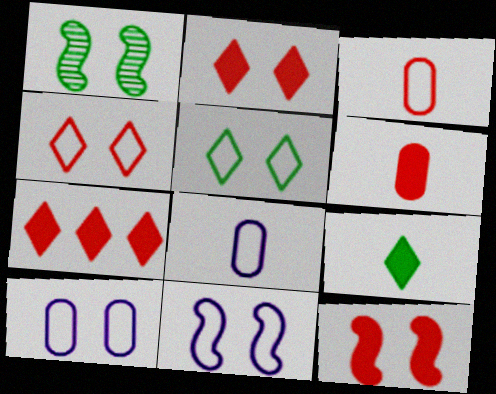[[1, 2, 10], 
[1, 7, 8], 
[1, 11, 12], 
[6, 7, 12]]